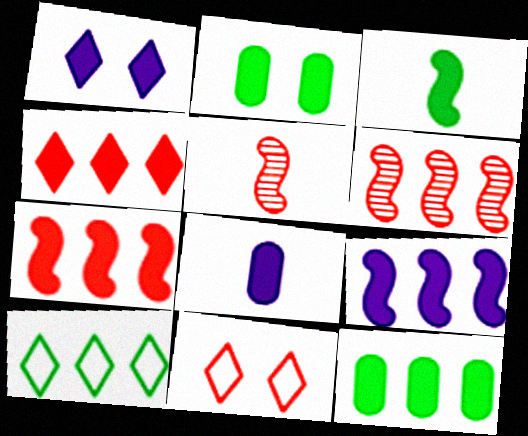[[1, 8, 9], 
[4, 9, 12]]